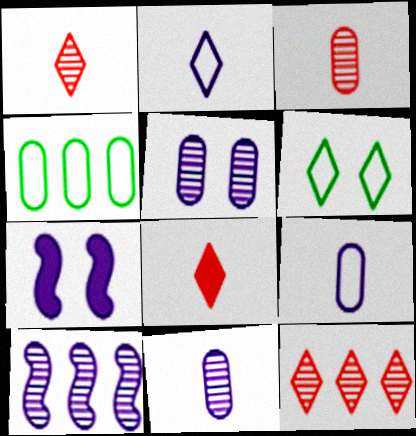[[1, 4, 7]]